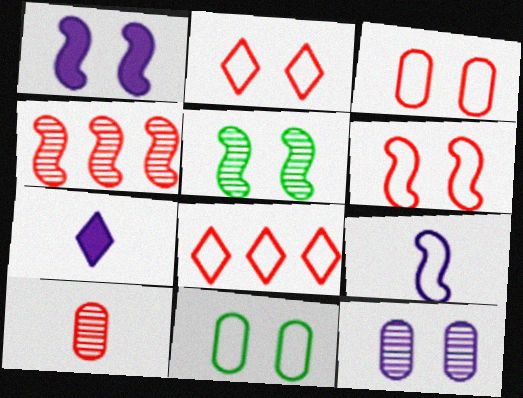[[1, 5, 6], 
[2, 3, 6], 
[4, 7, 11], 
[8, 9, 11]]